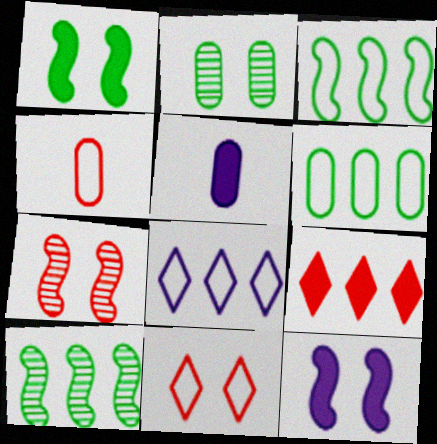[[1, 5, 9], 
[2, 11, 12], 
[4, 7, 9], 
[5, 10, 11]]